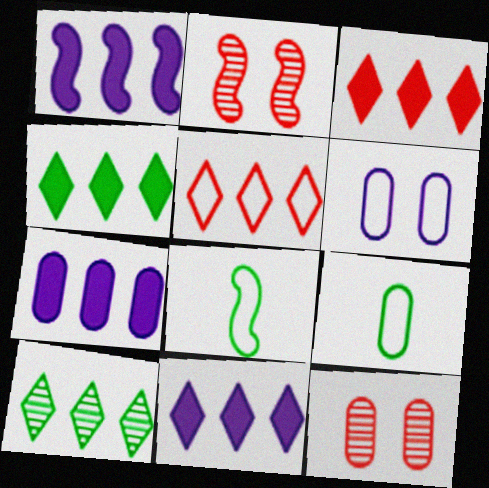[[1, 2, 8], 
[1, 7, 11], 
[2, 9, 11], 
[3, 4, 11], 
[5, 6, 8], 
[5, 10, 11], 
[7, 9, 12], 
[8, 11, 12]]